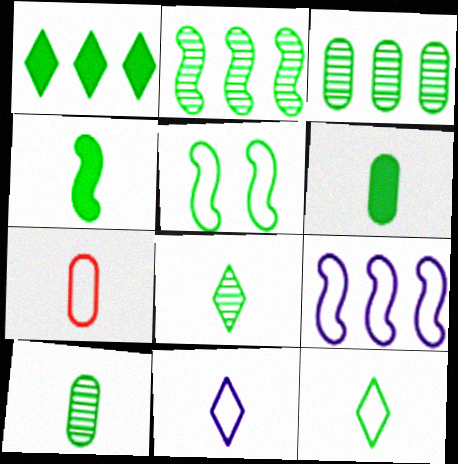[[1, 5, 10], 
[2, 4, 5], 
[4, 10, 12]]